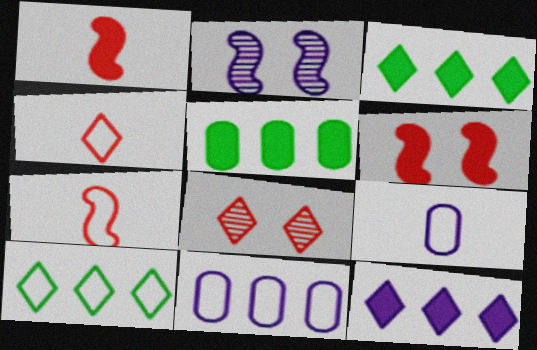[[2, 4, 5], 
[2, 9, 12]]